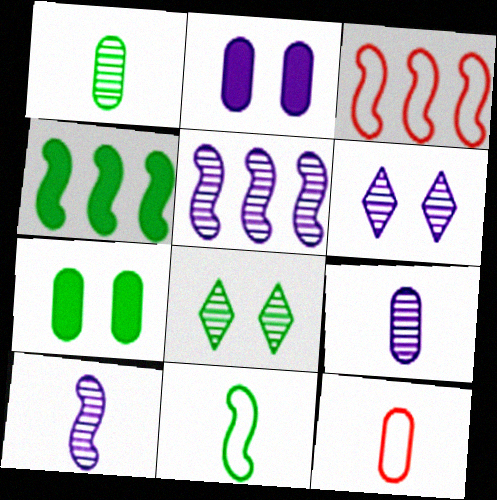[[3, 4, 5], 
[4, 6, 12], 
[5, 6, 9]]